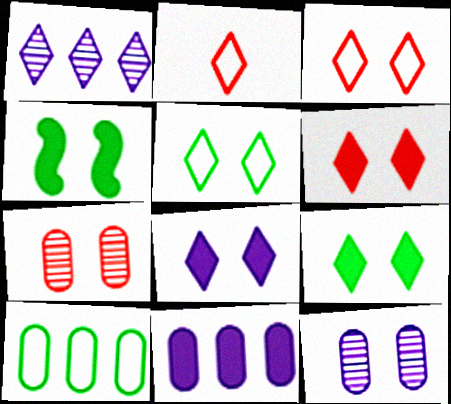[[1, 2, 9], 
[3, 4, 12], 
[6, 8, 9]]